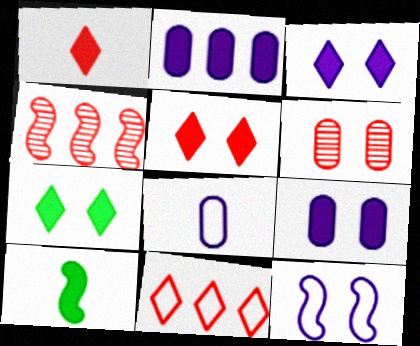[[2, 5, 10], 
[3, 5, 7], 
[4, 7, 8], 
[4, 10, 12], 
[6, 7, 12]]